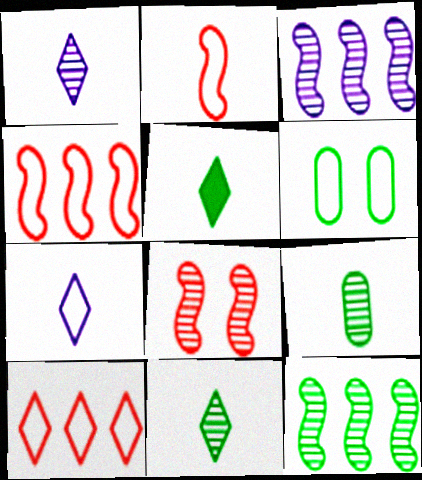[[4, 6, 7], 
[5, 6, 12]]